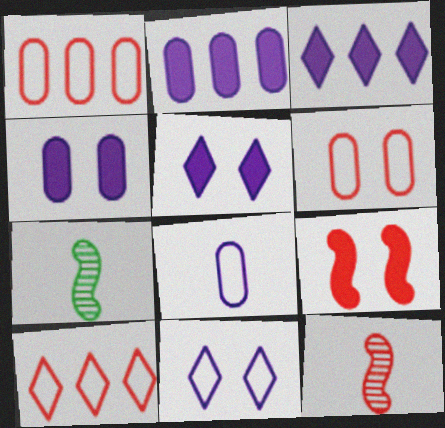[[1, 5, 7], 
[3, 6, 7], 
[4, 7, 10]]